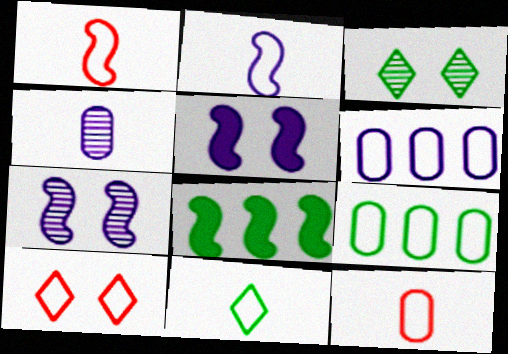[[1, 7, 8], 
[2, 9, 10], 
[2, 11, 12], 
[4, 8, 10]]